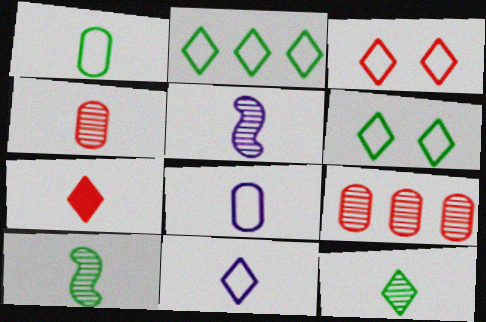[[1, 5, 7], 
[2, 3, 11], 
[4, 5, 12], 
[7, 8, 10], 
[7, 11, 12]]